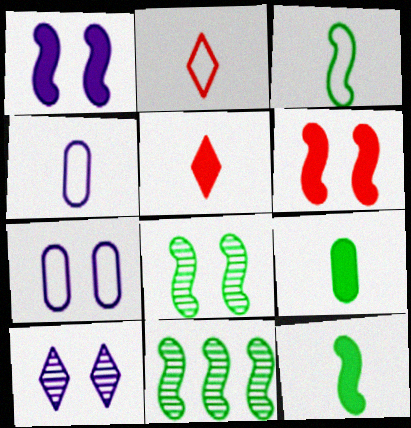[[1, 7, 10], 
[2, 3, 4], 
[5, 7, 11]]